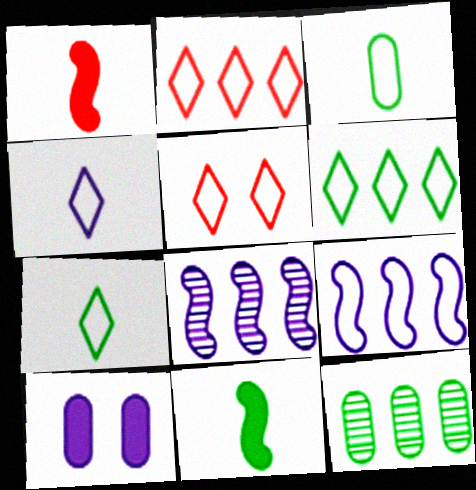[[3, 5, 9], 
[4, 5, 6], 
[4, 8, 10]]